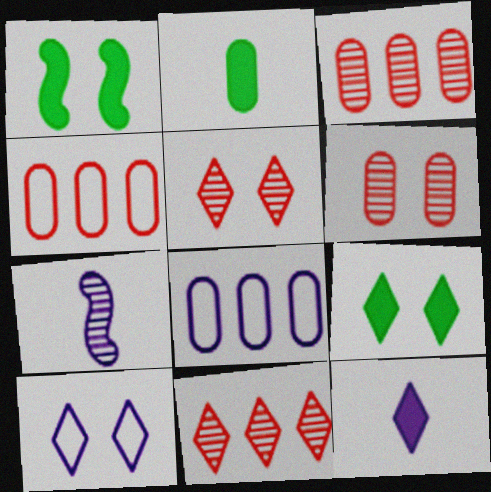[[1, 6, 10], 
[2, 6, 8], 
[4, 7, 9], 
[5, 9, 10]]